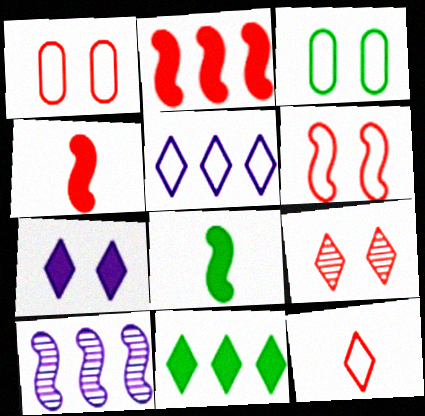[[6, 8, 10]]